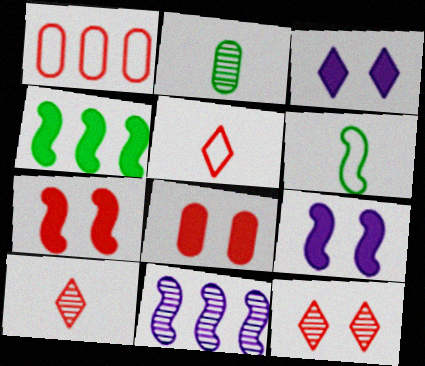[[1, 7, 10], 
[2, 11, 12], 
[6, 7, 11]]